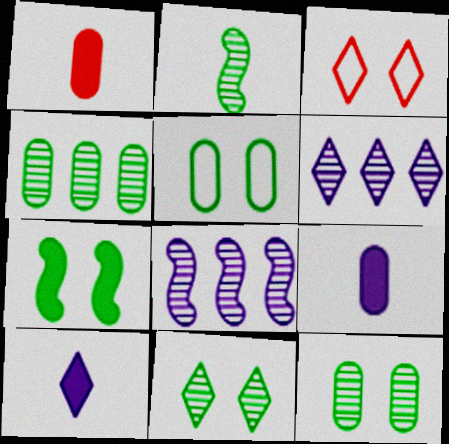[[2, 4, 11], 
[5, 7, 11]]